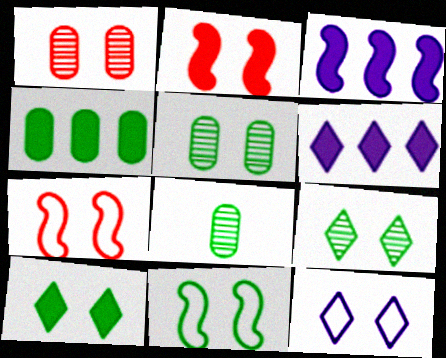[[2, 5, 12], 
[5, 10, 11], 
[6, 7, 8]]